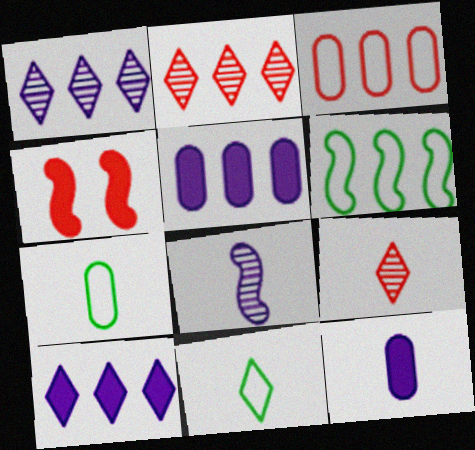[[1, 4, 7], 
[2, 5, 6], 
[3, 4, 9], 
[4, 6, 8]]